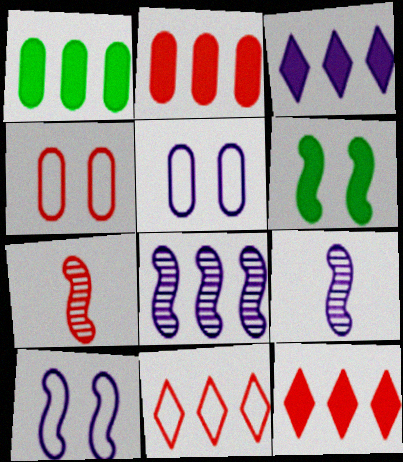[[1, 8, 11], 
[3, 5, 9], 
[4, 7, 12]]